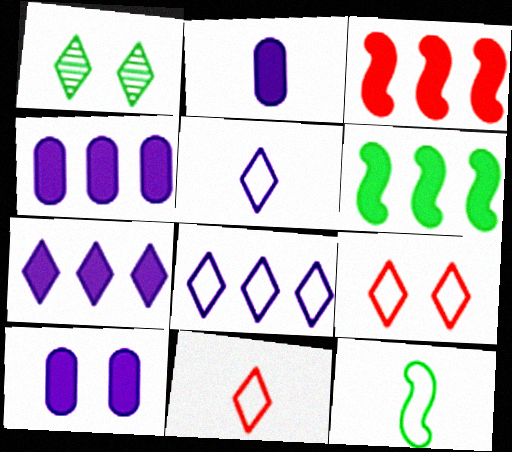[[1, 7, 11], 
[2, 4, 10]]